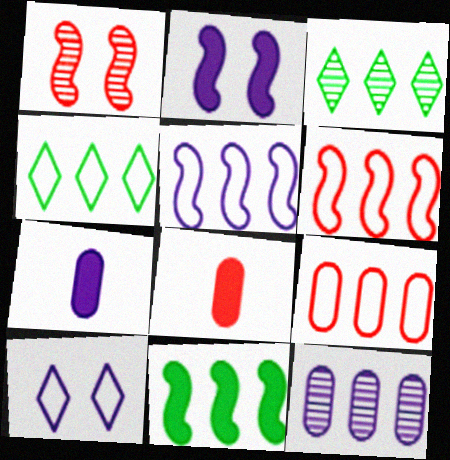[[1, 4, 7], 
[4, 5, 9]]